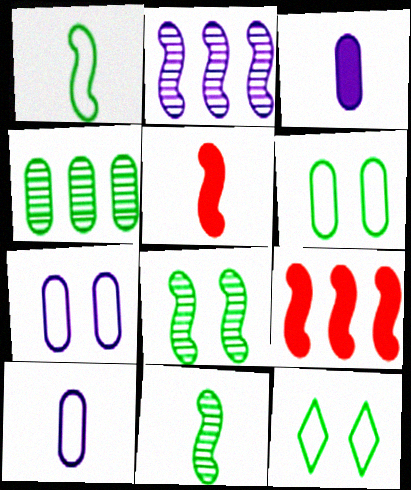[]